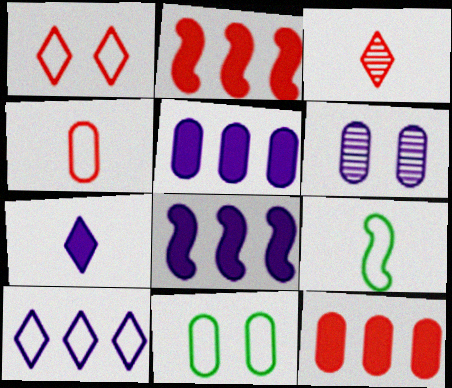[[3, 8, 11]]